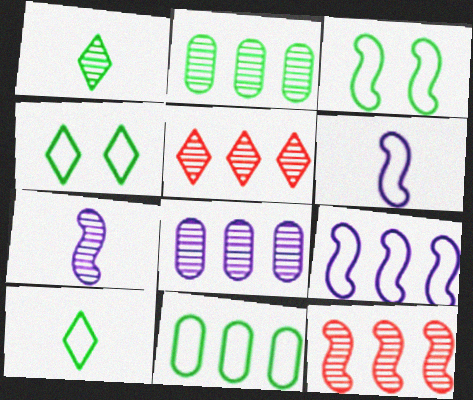[[3, 10, 11]]